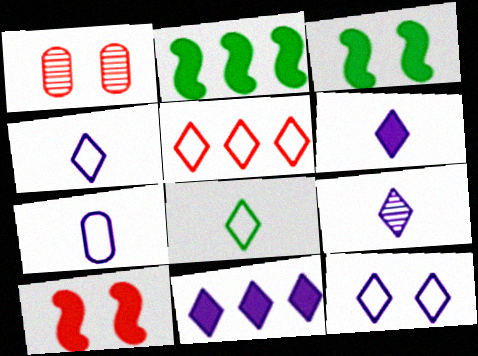[[1, 2, 4], 
[1, 3, 12], 
[4, 6, 9], 
[5, 8, 12], 
[9, 11, 12]]